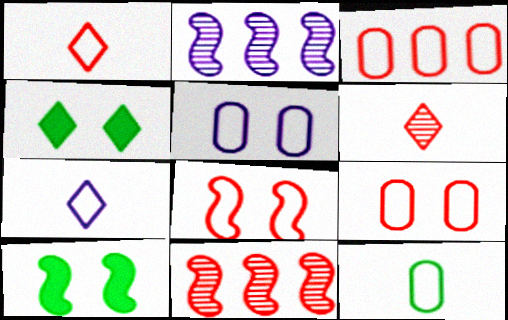[[1, 3, 8], 
[3, 5, 12]]